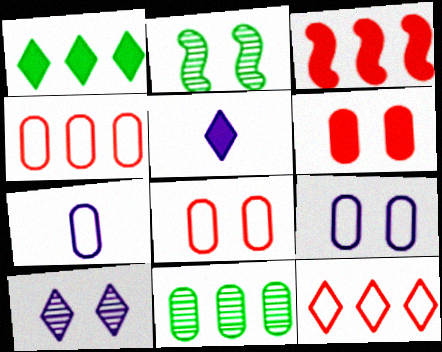[[2, 4, 5], 
[6, 7, 11]]